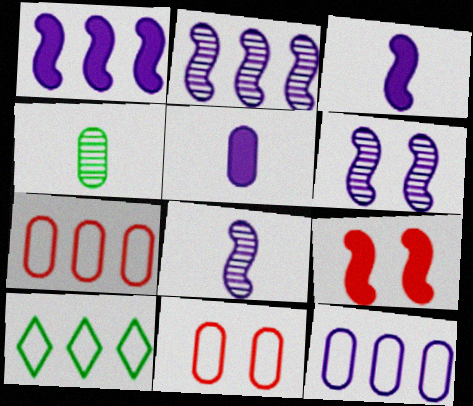[[2, 6, 8]]